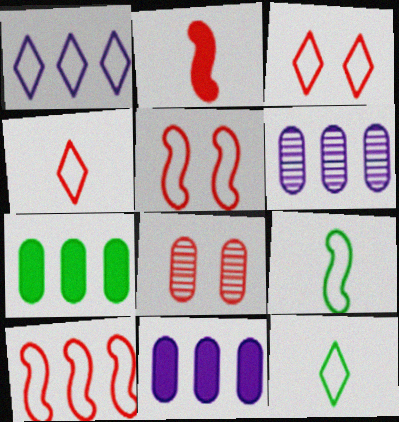[[1, 3, 12]]